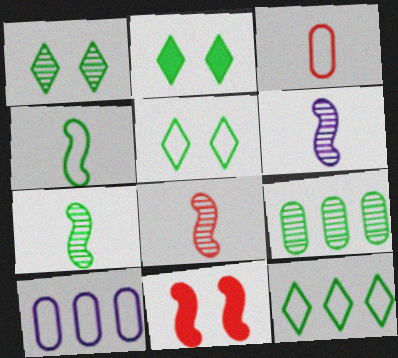[[1, 2, 5], 
[1, 7, 9], 
[2, 4, 9], 
[2, 8, 10], 
[6, 7, 8]]